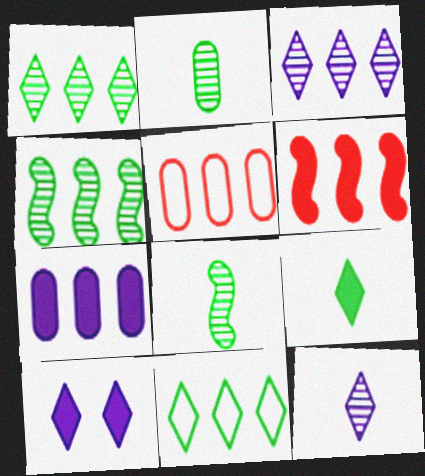[[5, 8, 10]]